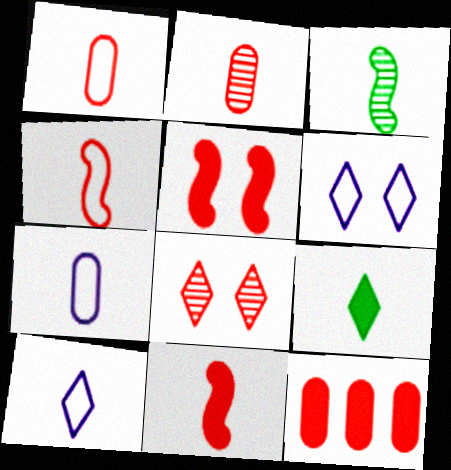[[3, 6, 12], 
[4, 8, 12]]